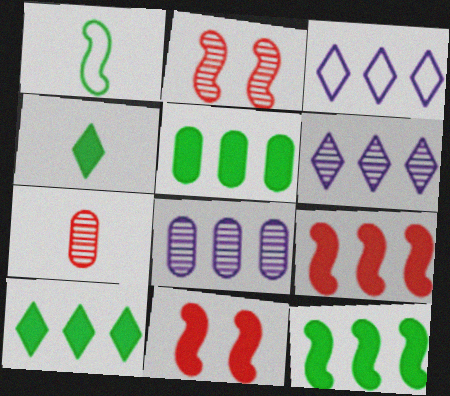[[5, 10, 12]]